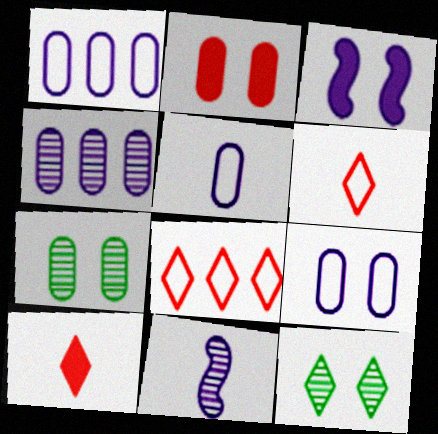[[1, 5, 9], 
[2, 7, 9]]